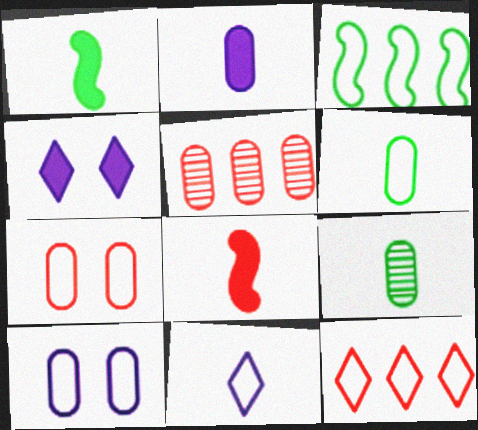[[3, 7, 11], 
[8, 9, 11]]